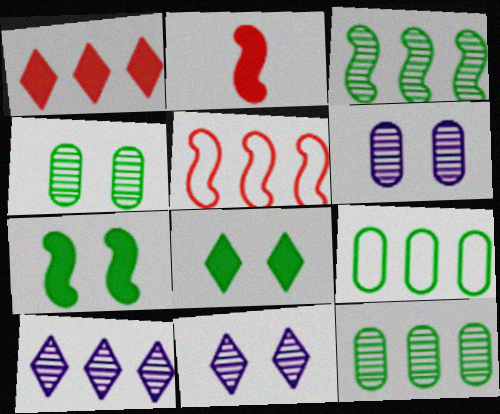[[2, 9, 11]]